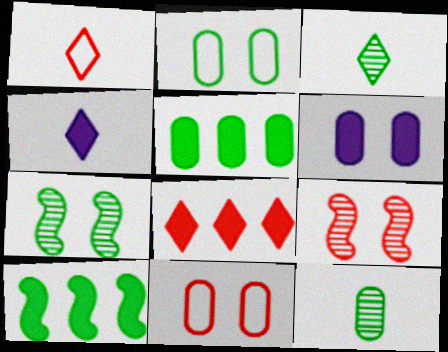[[1, 3, 4], 
[2, 3, 10], 
[2, 5, 12]]